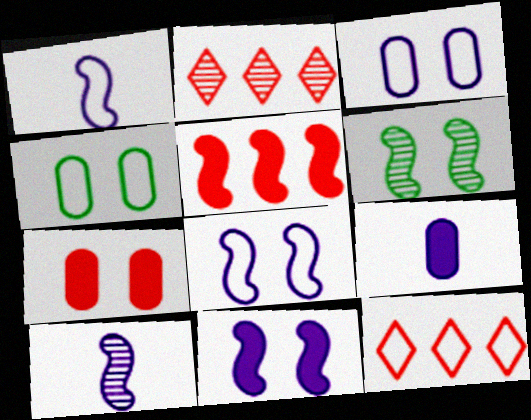[[1, 4, 12], 
[1, 5, 6], 
[6, 9, 12]]